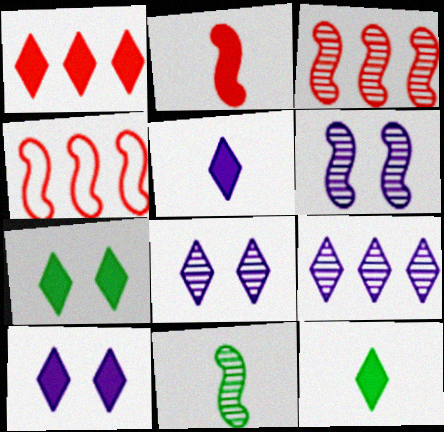[[1, 5, 7], 
[1, 10, 12], 
[3, 6, 11]]